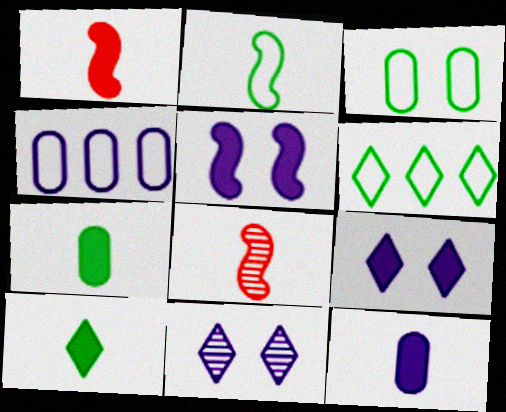[[1, 10, 12], 
[2, 3, 6]]